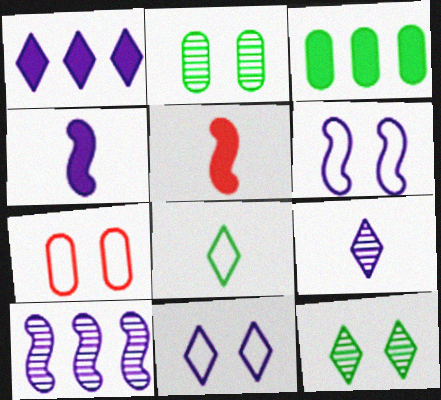[[1, 9, 11], 
[4, 6, 10]]